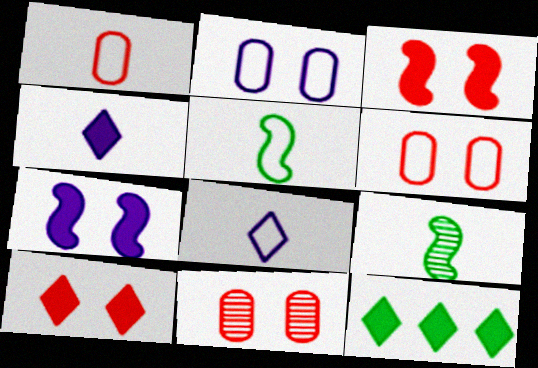[[1, 4, 9], 
[1, 5, 8], 
[4, 10, 12]]